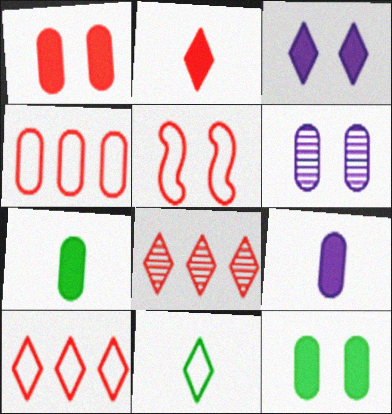[[3, 8, 11], 
[4, 6, 7]]